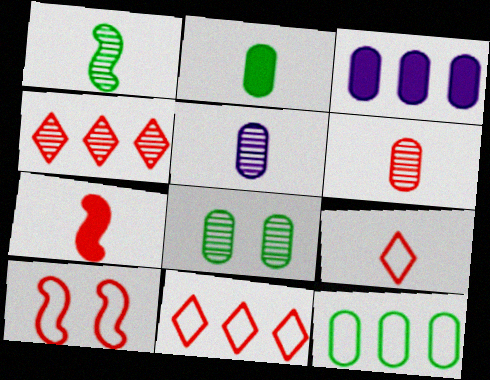[[2, 8, 12], 
[6, 7, 9]]